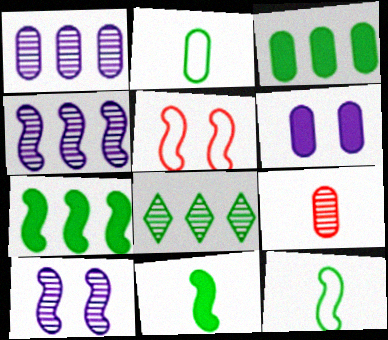[[4, 5, 11], 
[8, 9, 10]]